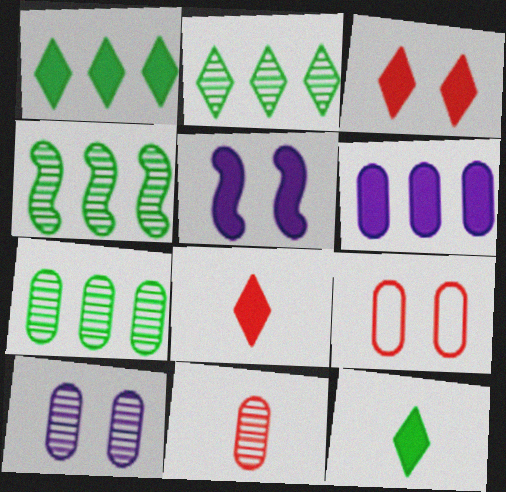[[2, 4, 7], 
[7, 10, 11]]